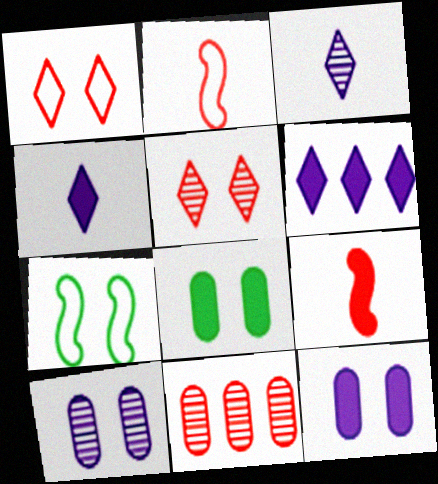[[1, 9, 11], 
[4, 7, 11], 
[5, 7, 12], 
[6, 8, 9]]